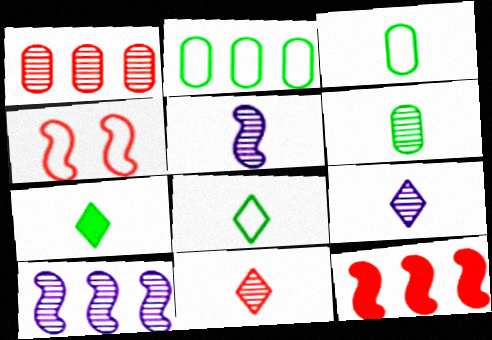[[5, 6, 11]]